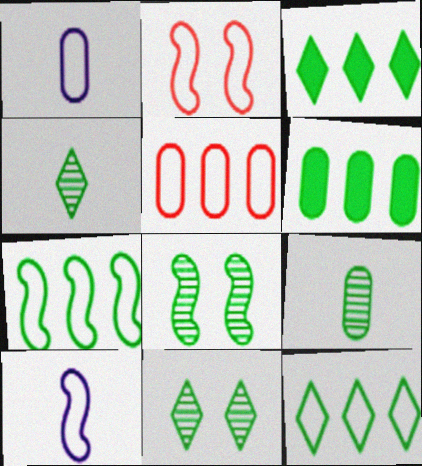[[1, 2, 12], 
[2, 7, 10]]